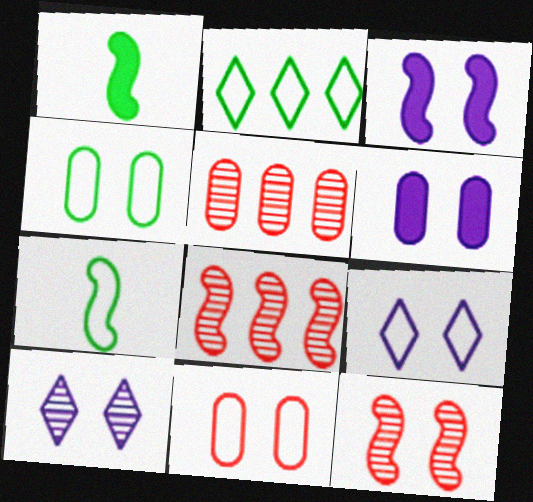[[1, 5, 9], 
[2, 4, 7], 
[3, 7, 8]]